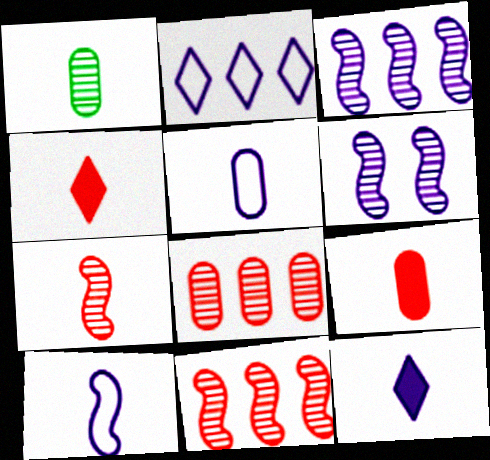[[1, 4, 10], 
[1, 5, 9]]